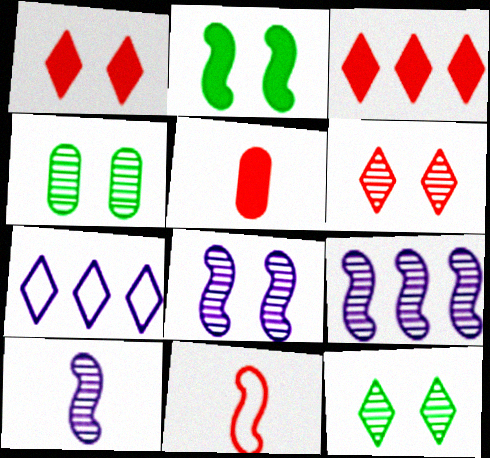[[2, 9, 11], 
[4, 6, 8], 
[8, 9, 10]]